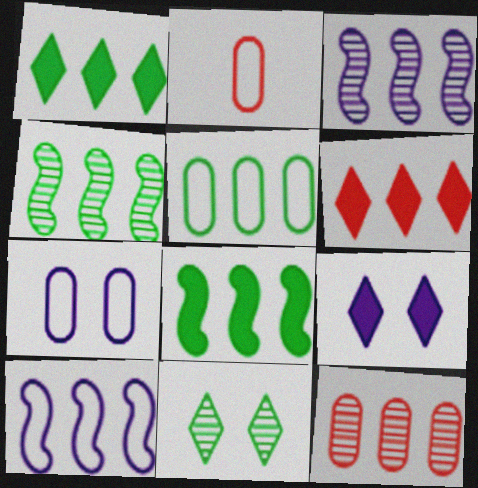[[1, 4, 5], 
[1, 10, 12], 
[2, 4, 9], 
[2, 5, 7], 
[3, 5, 6]]